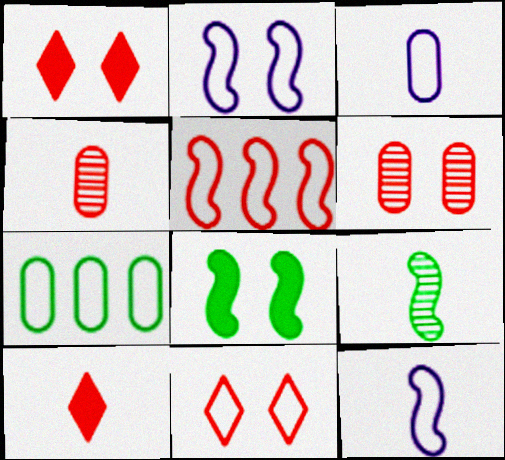[[1, 4, 5], 
[3, 9, 10], 
[5, 6, 10], 
[7, 11, 12]]